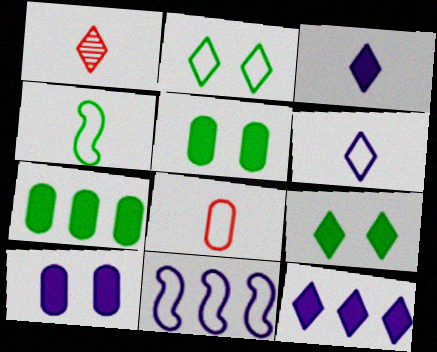[[1, 2, 12], 
[1, 5, 11], 
[2, 8, 11], 
[4, 6, 8]]